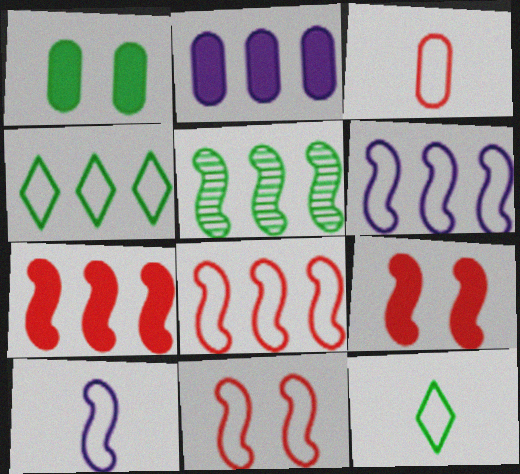[[1, 5, 12], 
[3, 10, 12], 
[5, 6, 7], 
[5, 9, 10]]